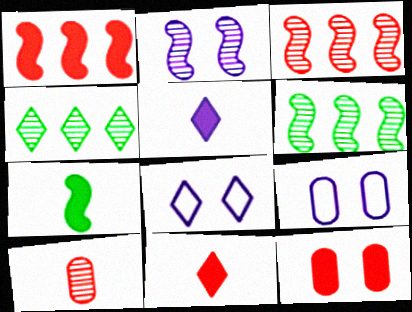[[1, 11, 12], 
[2, 4, 10], 
[4, 8, 11], 
[6, 9, 11]]